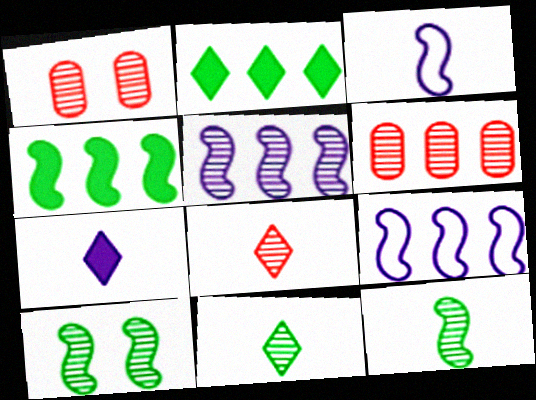[[1, 2, 3], 
[1, 5, 11], 
[2, 6, 9]]